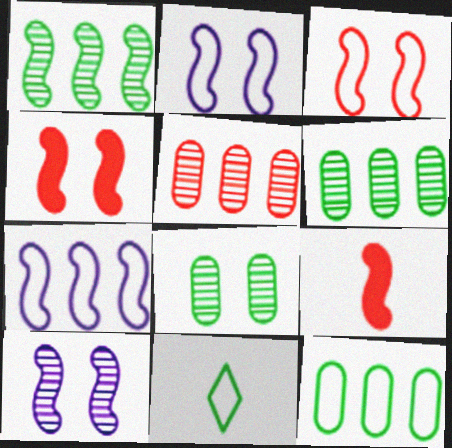[[1, 2, 9]]